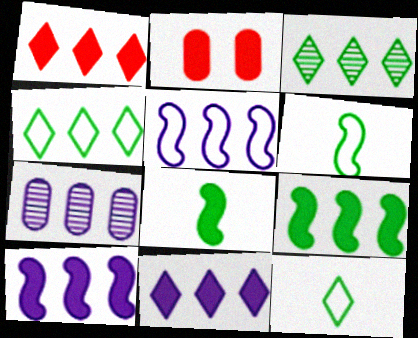[[2, 8, 11], 
[5, 7, 11]]